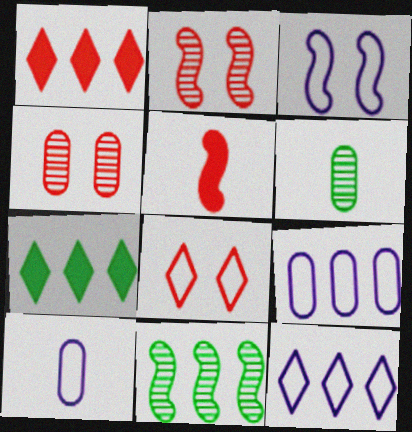[[1, 3, 6], 
[1, 9, 11], 
[2, 7, 10], 
[3, 5, 11], 
[3, 10, 12]]